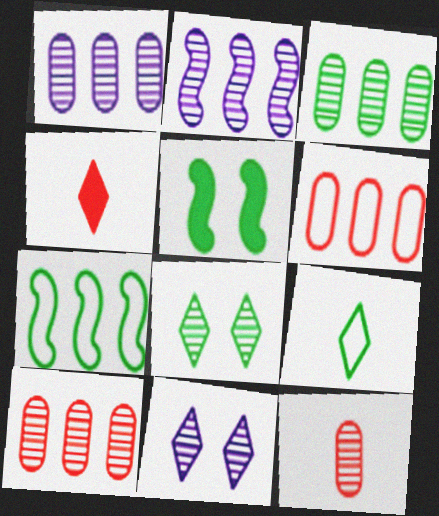[[1, 3, 10], 
[2, 8, 12], 
[3, 5, 9]]